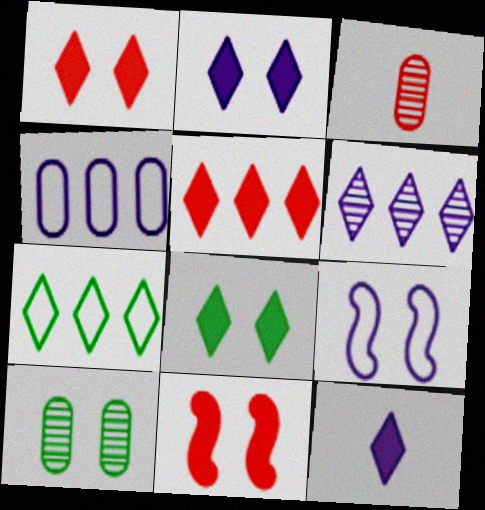[[1, 2, 8], 
[1, 9, 10], 
[5, 6, 7], 
[5, 8, 12]]